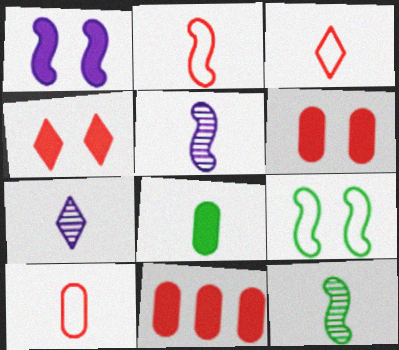[[2, 3, 10], 
[2, 7, 8], 
[3, 5, 8], 
[7, 9, 11]]